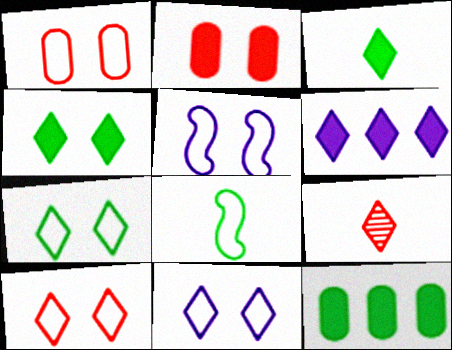[[1, 5, 7], 
[5, 9, 12], 
[6, 7, 9], 
[7, 10, 11]]